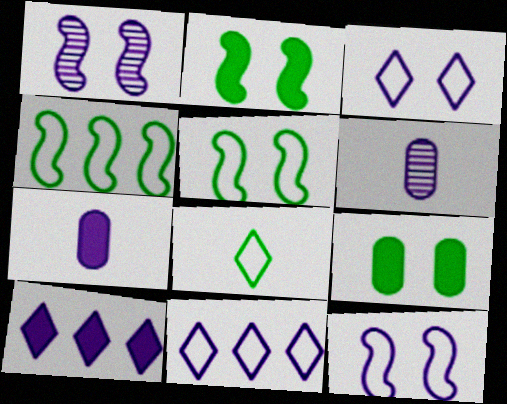[[1, 7, 11], 
[6, 10, 12]]